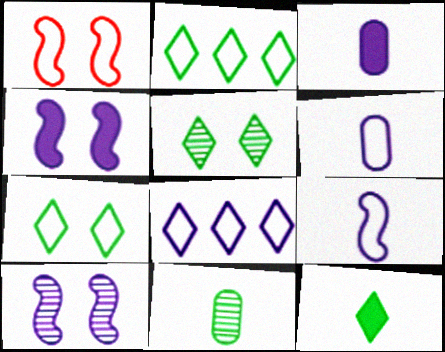[[1, 2, 6], 
[2, 5, 12], 
[3, 8, 10]]